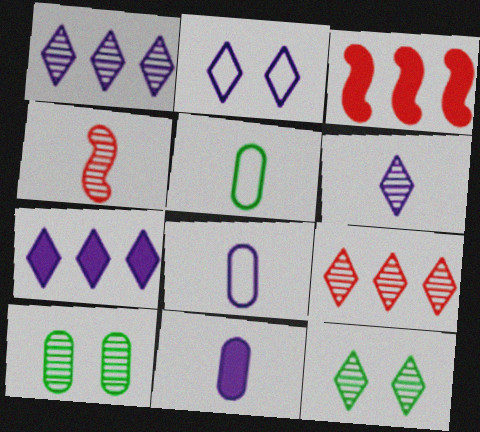[[1, 4, 10], 
[2, 6, 7], 
[3, 8, 12], 
[6, 9, 12]]